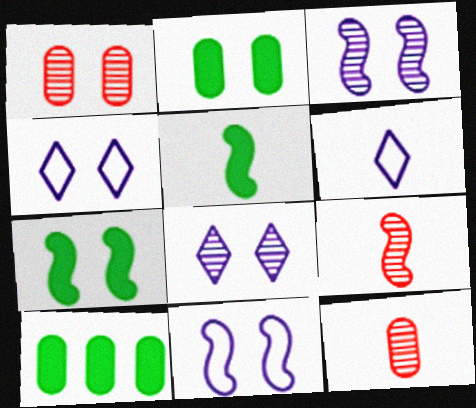[[1, 4, 7], 
[4, 9, 10], 
[5, 6, 12]]